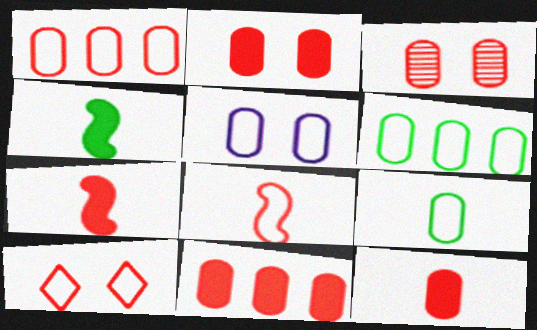[[1, 3, 12], 
[1, 5, 9], 
[1, 8, 10], 
[2, 11, 12]]